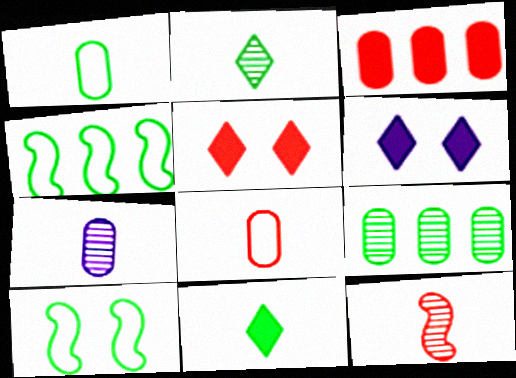[[2, 7, 12], 
[4, 5, 7], 
[9, 10, 11]]